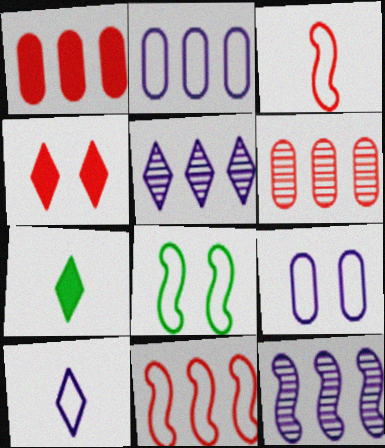[[3, 4, 6]]